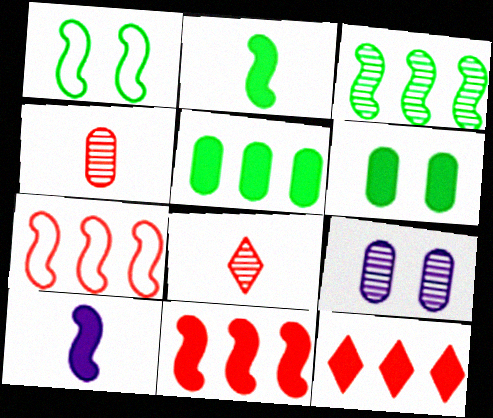[[1, 2, 3], 
[3, 8, 9], 
[6, 10, 12]]